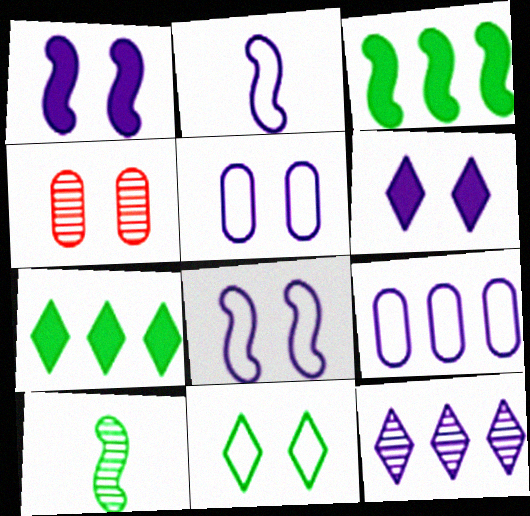[[1, 4, 11], 
[2, 4, 7], 
[4, 10, 12]]